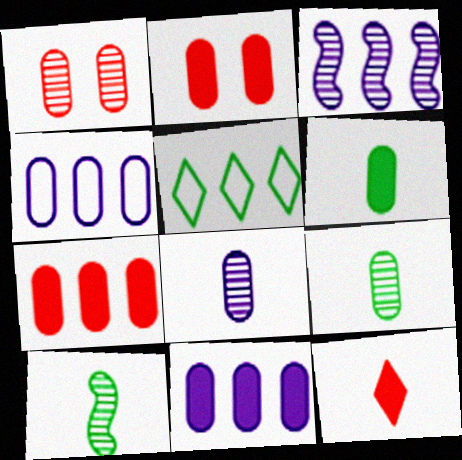[[1, 4, 6], 
[2, 4, 9], 
[2, 6, 11], 
[3, 5, 7]]